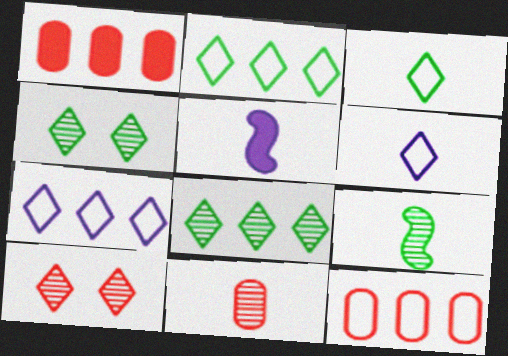[[3, 5, 11], 
[4, 5, 12]]